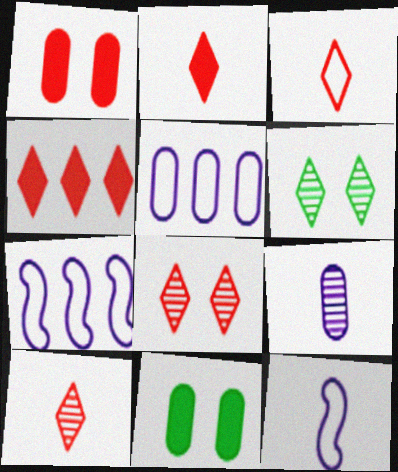[[2, 3, 10], 
[3, 4, 8], 
[7, 10, 11]]